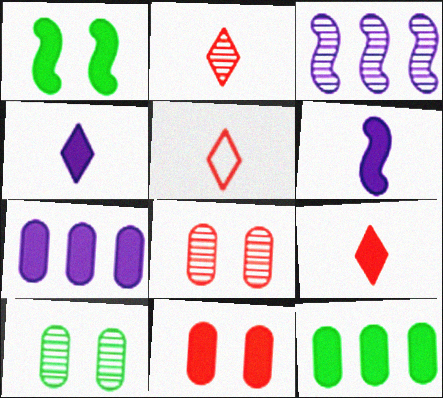[[1, 7, 9], 
[2, 3, 10], 
[2, 5, 9]]